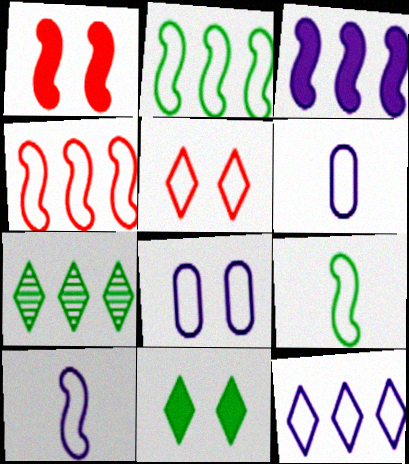[[1, 6, 7], 
[2, 5, 6], 
[8, 10, 12]]